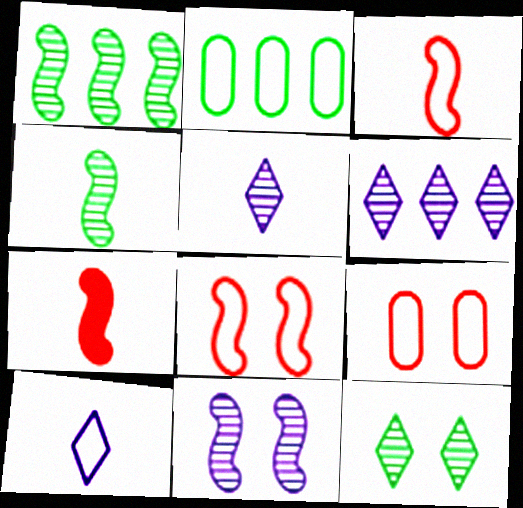[[2, 8, 10]]